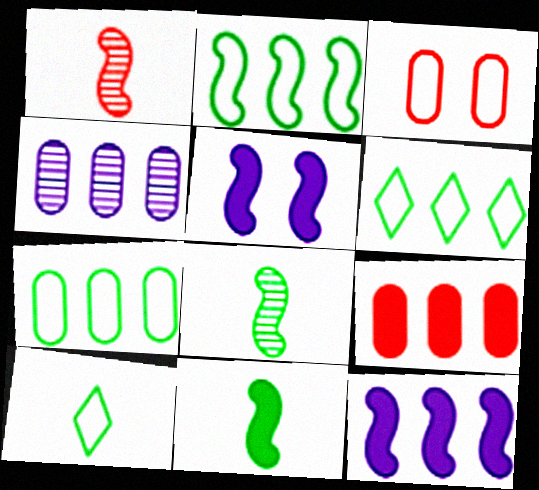[[1, 2, 5], 
[2, 6, 7], 
[4, 7, 9]]